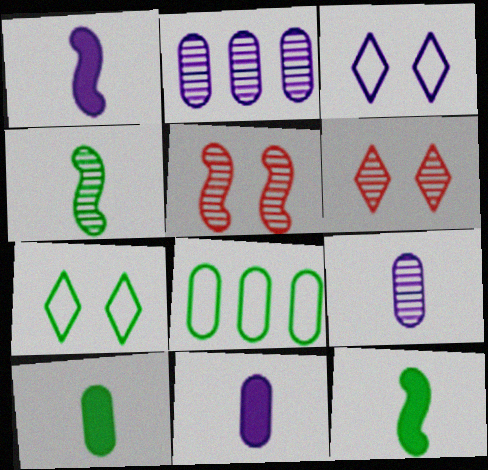[[1, 2, 3], 
[1, 6, 8], 
[2, 4, 6]]